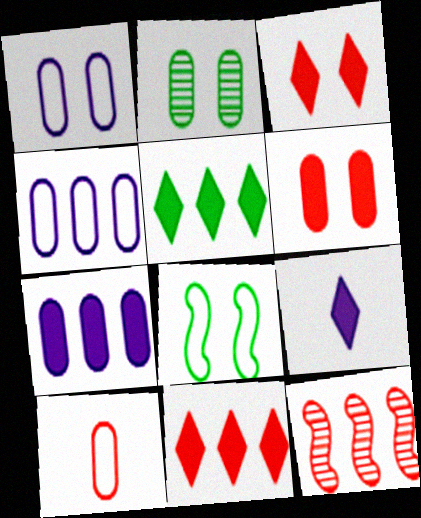[[1, 2, 6], 
[2, 7, 10], 
[3, 5, 9], 
[3, 10, 12], 
[4, 5, 12]]